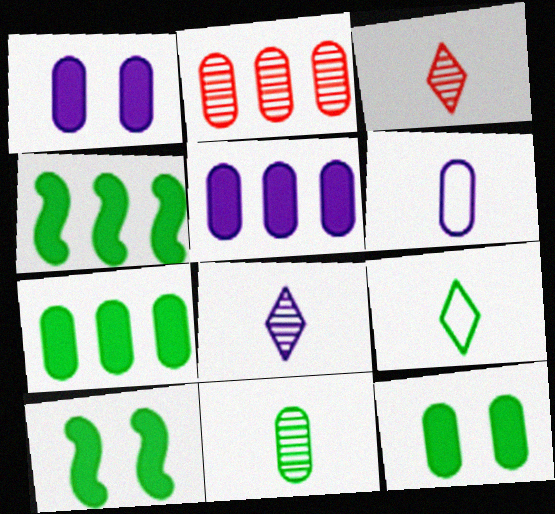[[2, 6, 12]]